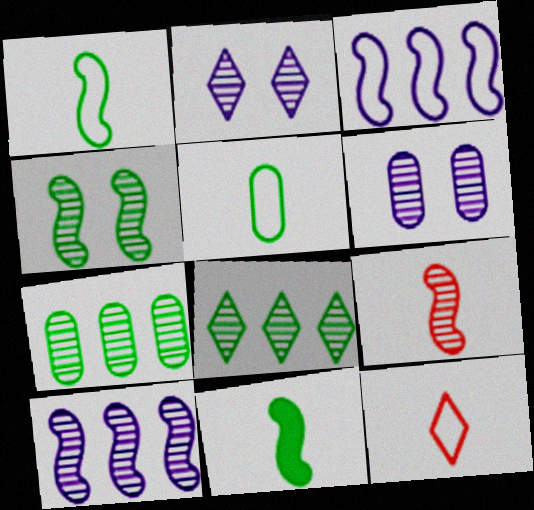[[2, 7, 9], 
[4, 9, 10], 
[6, 8, 9]]